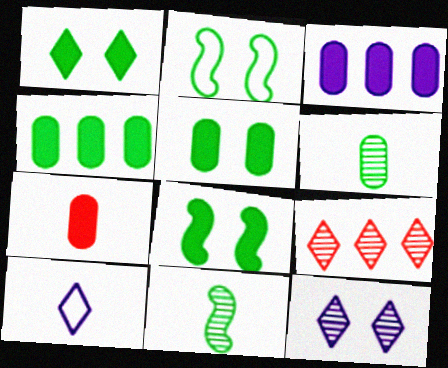[[1, 5, 8], 
[1, 9, 10], 
[3, 5, 7], 
[7, 10, 11]]